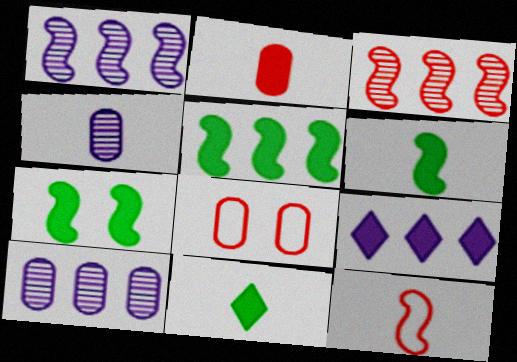[[1, 7, 12], 
[1, 8, 11], 
[2, 7, 9], 
[4, 11, 12], 
[5, 6, 7]]